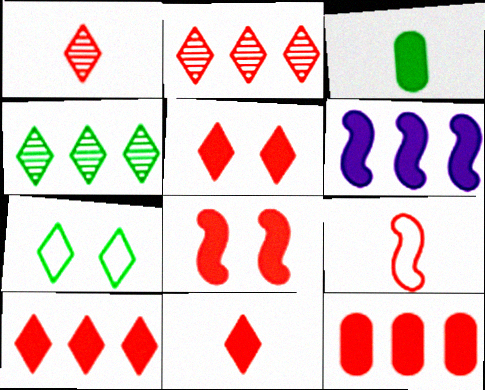[[3, 5, 6], 
[5, 10, 11], 
[8, 11, 12]]